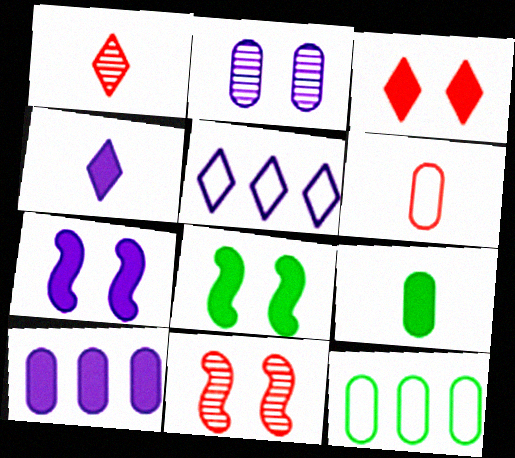[[1, 7, 12], 
[4, 7, 10], 
[4, 11, 12], 
[5, 9, 11]]